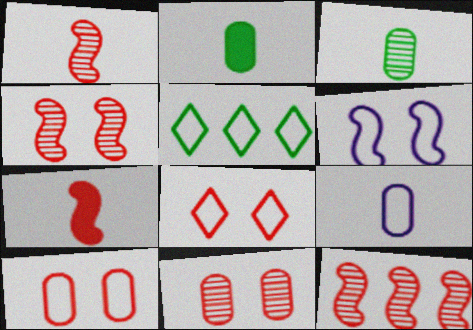[[1, 4, 12]]